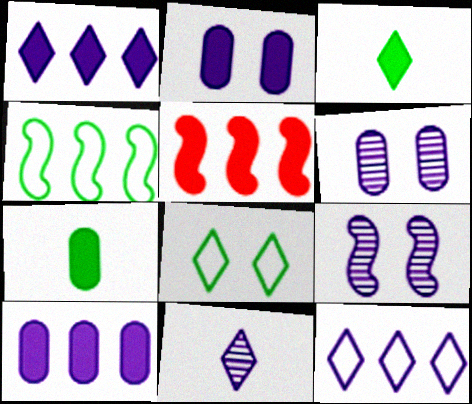[[2, 3, 5]]